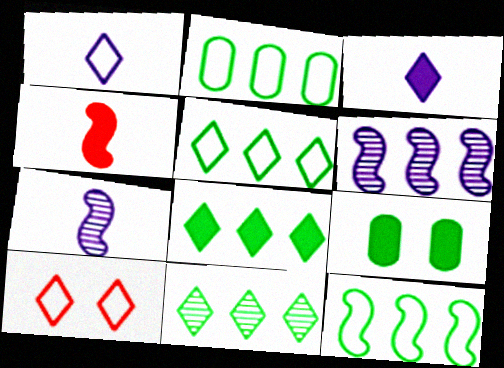[[1, 5, 10], 
[2, 5, 12], 
[3, 10, 11], 
[5, 8, 11]]